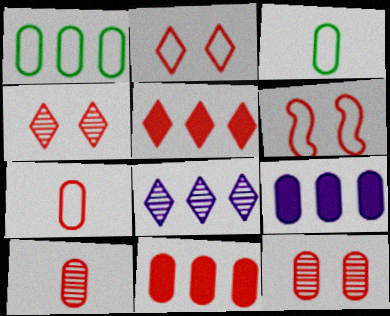[[3, 9, 12], 
[5, 6, 10], 
[7, 11, 12]]